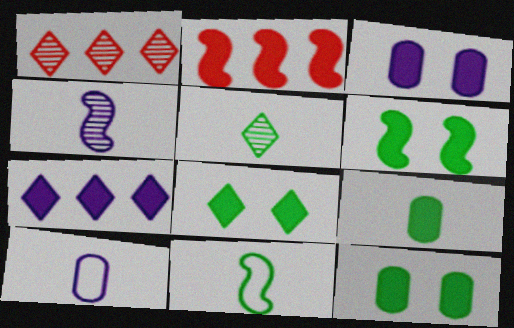[[1, 3, 11], 
[1, 6, 10], 
[5, 9, 11], 
[6, 8, 12]]